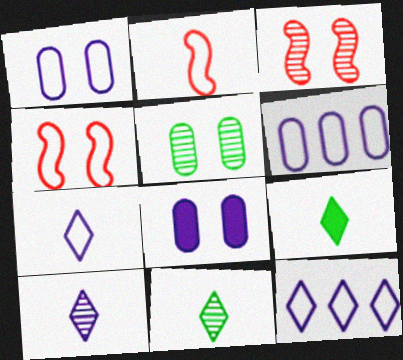[[3, 6, 9]]